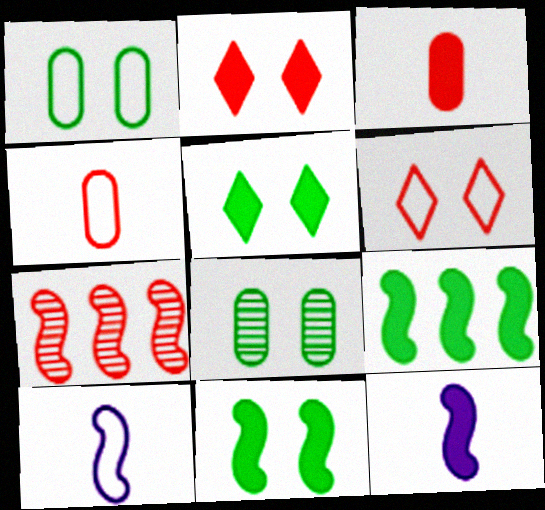[[2, 4, 7], 
[3, 6, 7], 
[7, 10, 11]]